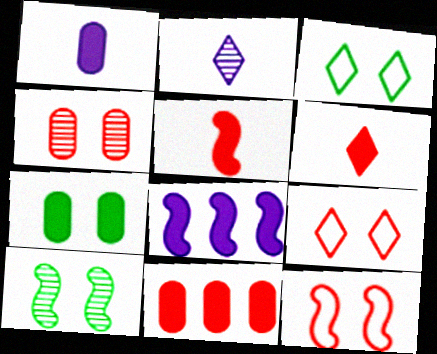[[1, 7, 11], 
[3, 7, 10], 
[6, 7, 8]]